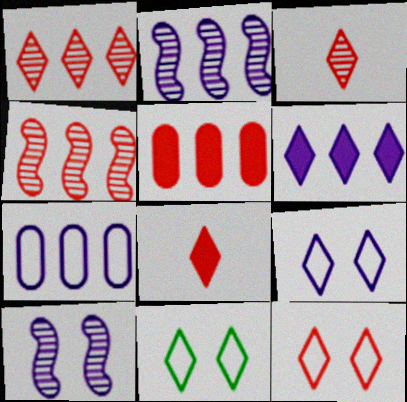[[1, 8, 12], 
[2, 6, 7], 
[3, 6, 11], 
[9, 11, 12]]